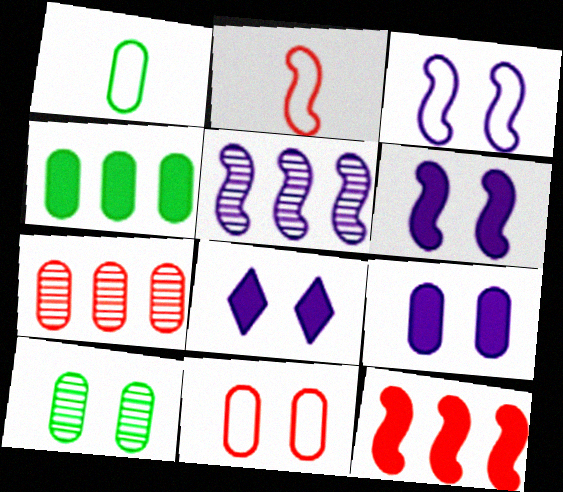[[1, 4, 10], 
[1, 7, 9], 
[6, 8, 9], 
[9, 10, 11]]